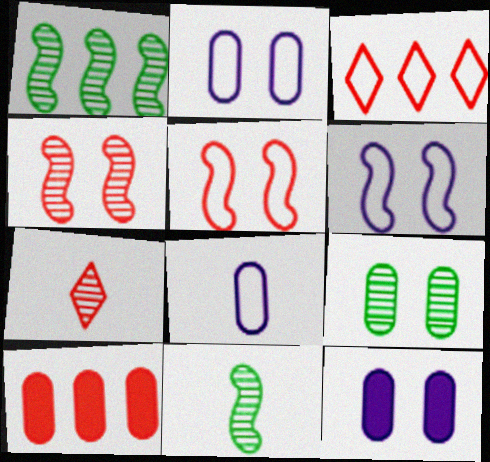[[3, 11, 12], 
[5, 7, 10], 
[8, 9, 10]]